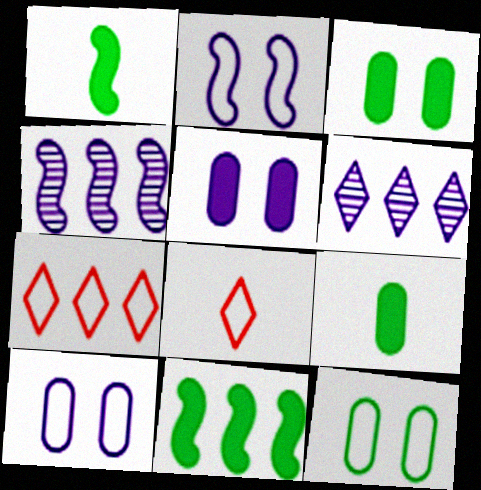[[3, 4, 8]]